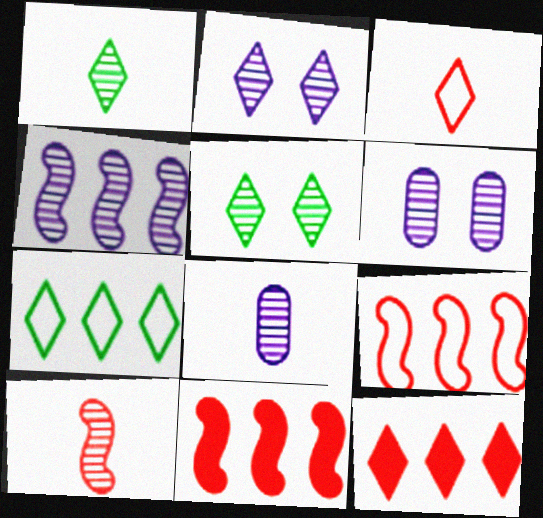[[1, 8, 10], 
[2, 4, 8]]